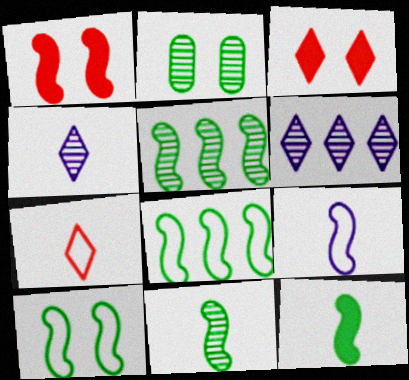[[1, 5, 9], 
[5, 10, 12]]